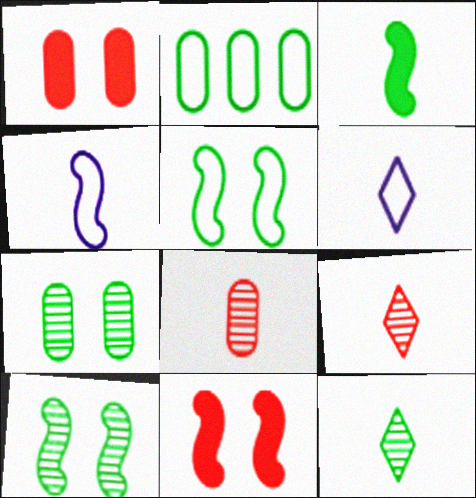[[3, 6, 8]]